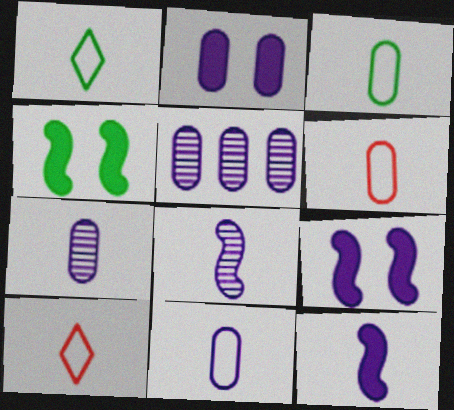[[2, 5, 11], 
[3, 6, 11], 
[4, 5, 10]]